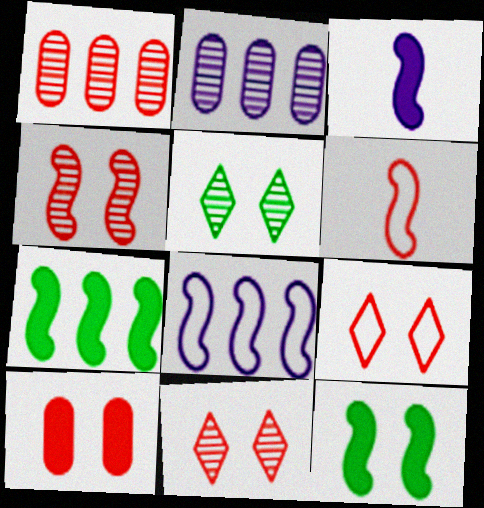[[4, 9, 10]]